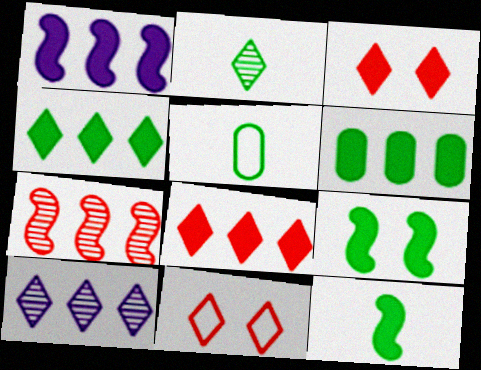[[1, 6, 8], 
[2, 5, 12]]